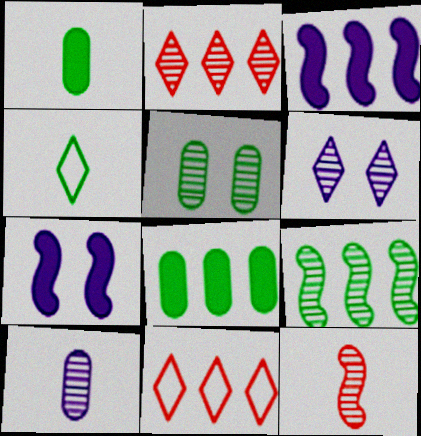[]